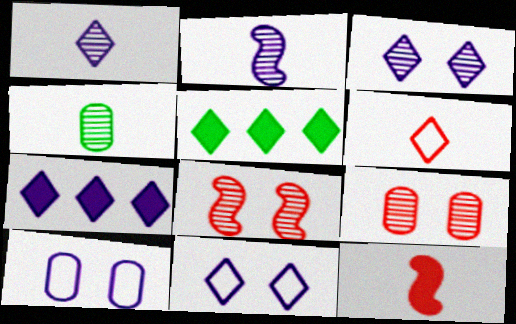[[1, 7, 11], 
[2, 7, 10], 
[3, 5, 6]]